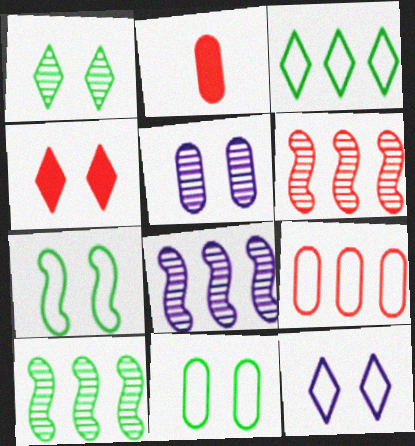[[1, 4, 12], 
[2, 10, 12], 
[4, 5, 7], 
[6, 8, 10]]